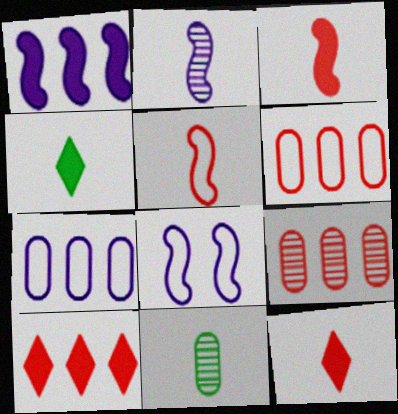[[1, 2, 8], 
[4, 8, 9], 
[8, 10, 11]]